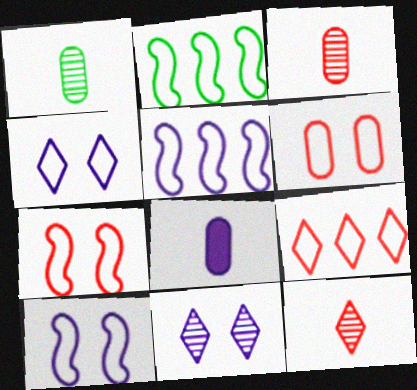[[5, 8, 11]]